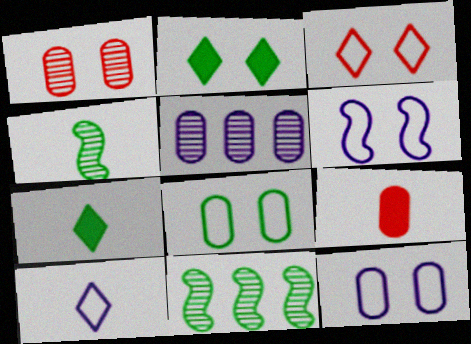[[1, 2, 6], 
[3, 6, 8], 
[4, 9, 10], 
[5, 8, 9], 
[7, 8, 11]]